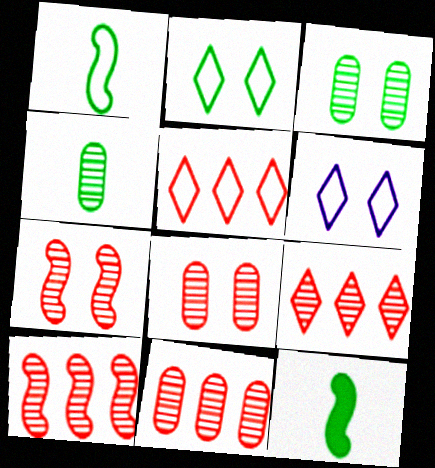[[6, 11, 12], 
[9, 10, 11]]